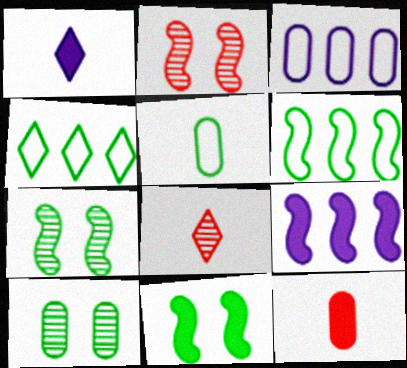[[3, 8, 11], 
[3, 10, 12]]